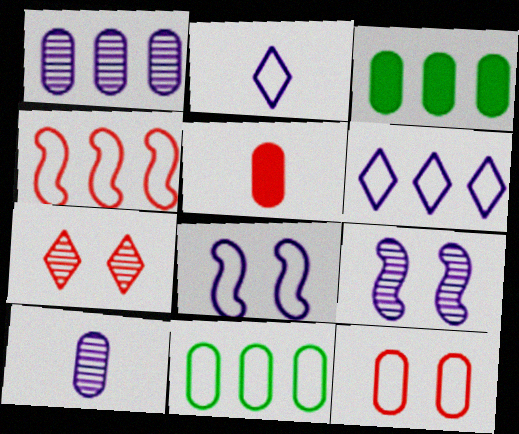[[3, 10, 12], 
[4, 5, 7], 
[4, 6, 11]]